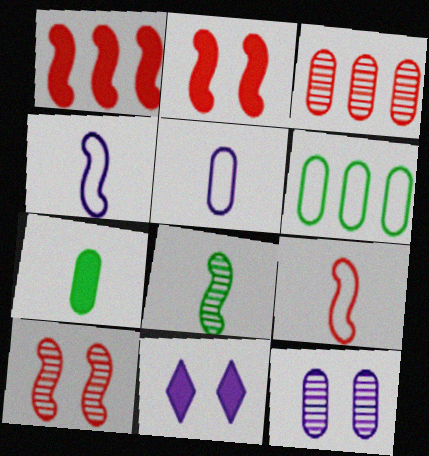[[1, 7, 11], 
[1, 9, 10]]